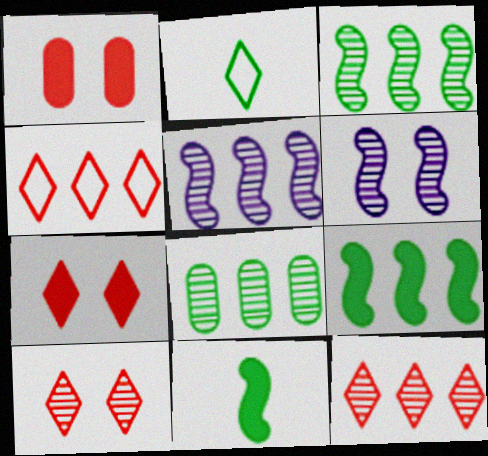[[1, 2, 5], 
[5, 8, 12]]